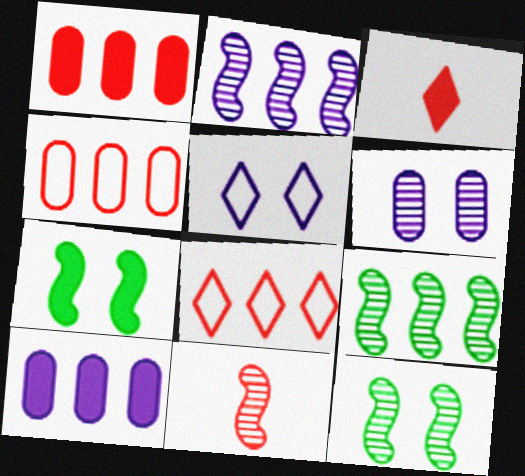[[2, 11, 12], 
[3, 7, 10], 
[8, 9, 10]]